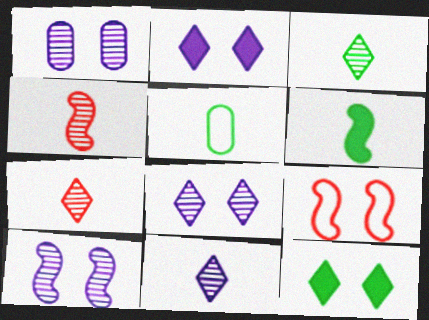[[1, 8, 10], 
[1, 9, 12], 
[3, 5, 6], 
[3, 7, 11]]